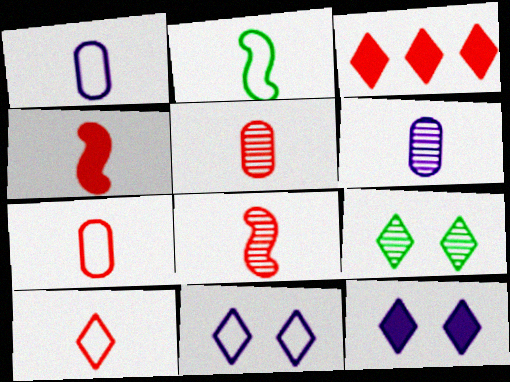[[1, 2, 10], 
[4, 5, 10]]